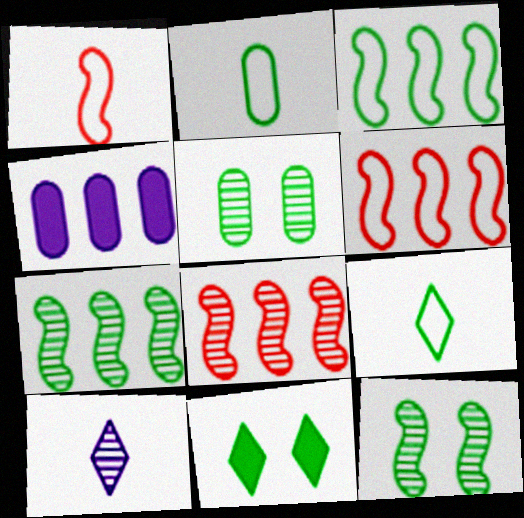[[2, 7, 11], 
[5, 8, 10]]